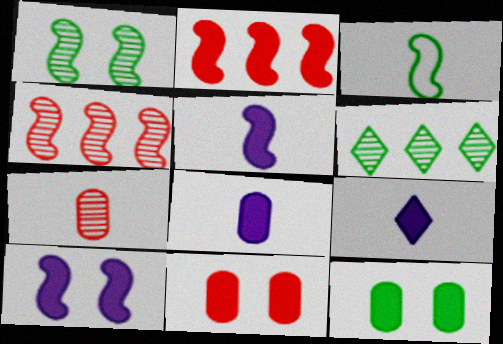[[2, 9, 12], 
[3, 4, 10], 
[3, 6, 12], 
[3, 7, 9], 
[5, 8, 9]]